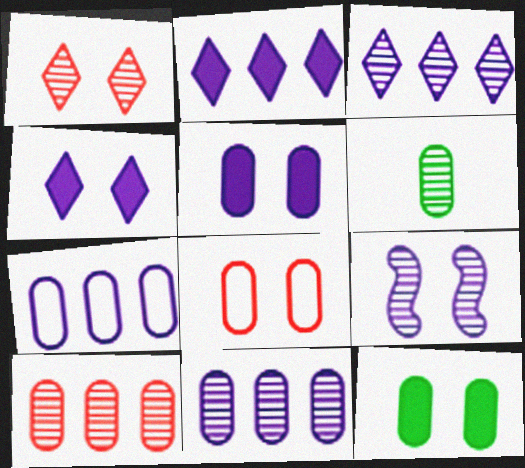[]